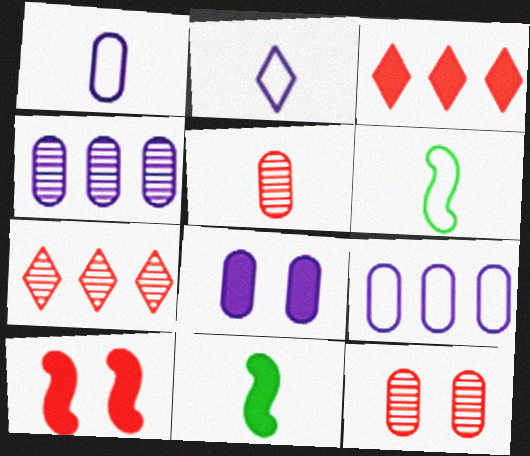[[1, 4, 8], 
[2, 5, 11], 
[3, 8, 11], 
[6, 7, 8]]